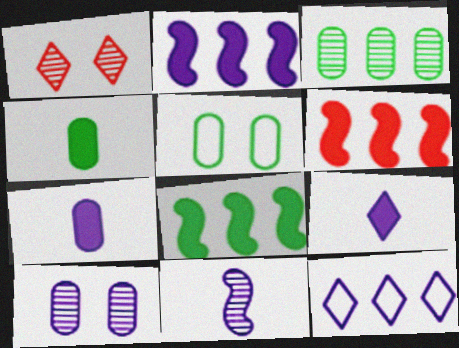[[1, 3, 11], 
[2, 6, 8], 
[3, 4, 5], 
[3, 6, 12]]